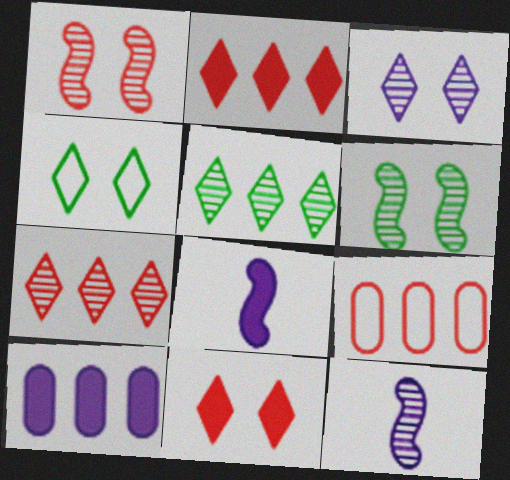[[3, 4, 11]]